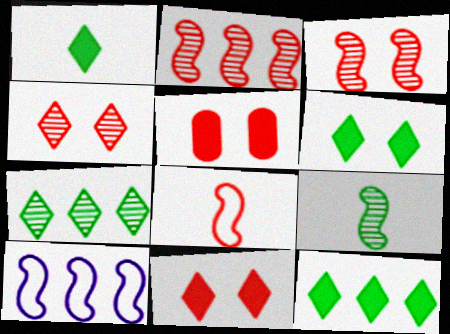[[1, 6, 12]]